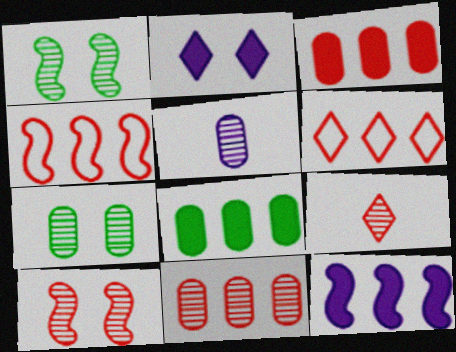[[5, 7, 11], 
[9, 10, 11]]